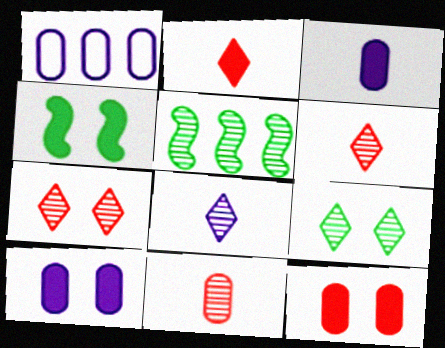[[1, 4, 6]]